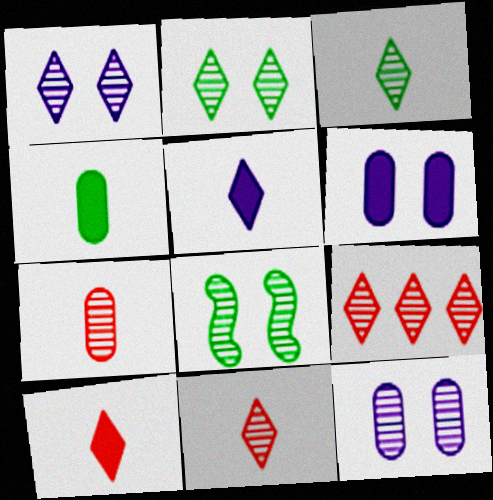[[1, 3, 9]]